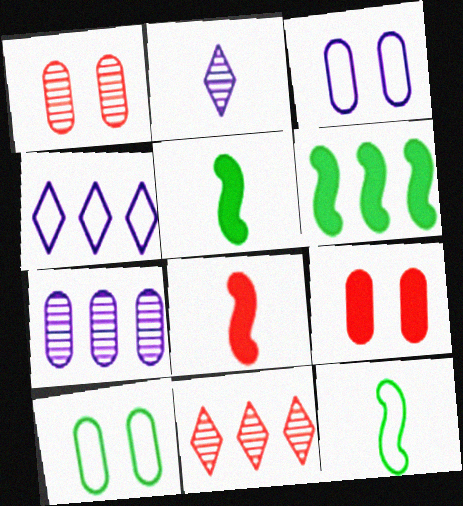[[1, 4, 5], 
[3, 5, 11]]